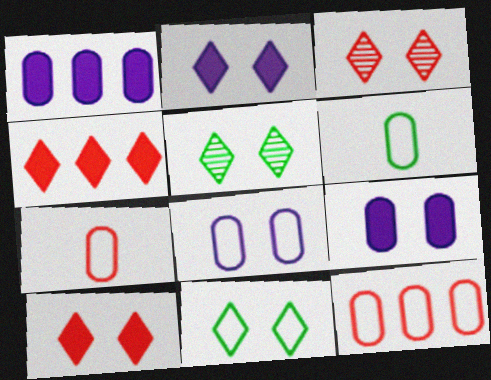[[2, 3, 11], 
[6, 8, 12]]